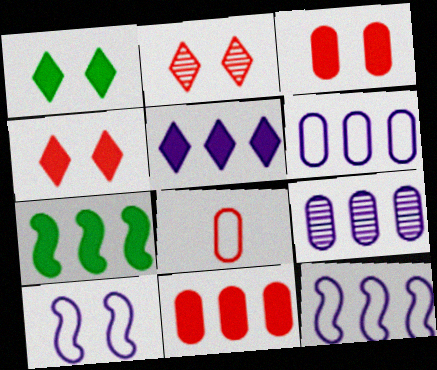[[5, 7, 11], 
[5, 9, 12]]